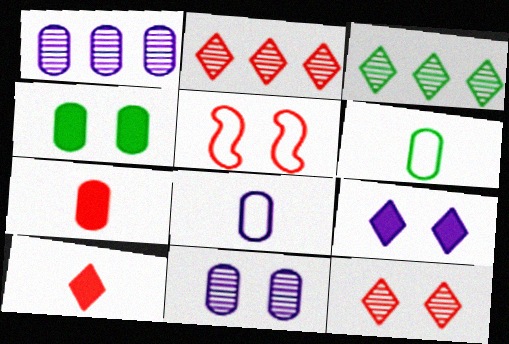[[2, 5, 7]]